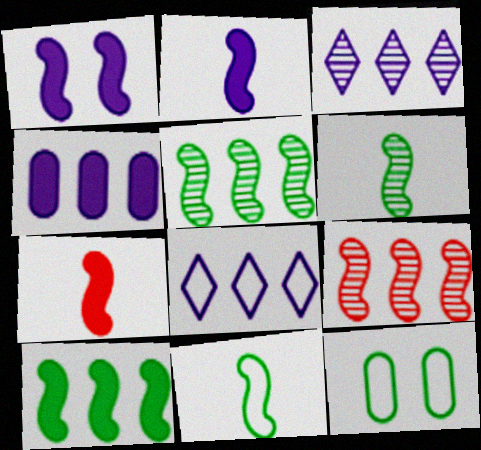[[1, 7, 10], 
[1, 9, 11], 
[3, 7, 12]]